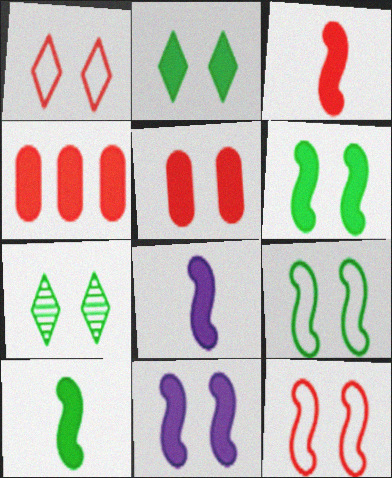[[2, 4, 8], 
[2, 5, 11], 
[3, 8, 10]]